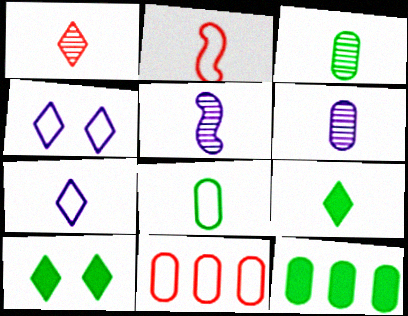[[1, 3, 5], 
[1, 7, 9], 
[2, 6, 9], 
[2, 7, 8], 
[5, 10, 11]]